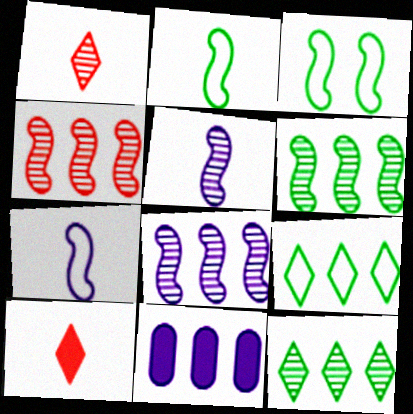[[1, 3, 11], 
[4, 6, 8], 
[4, 9, 11]]